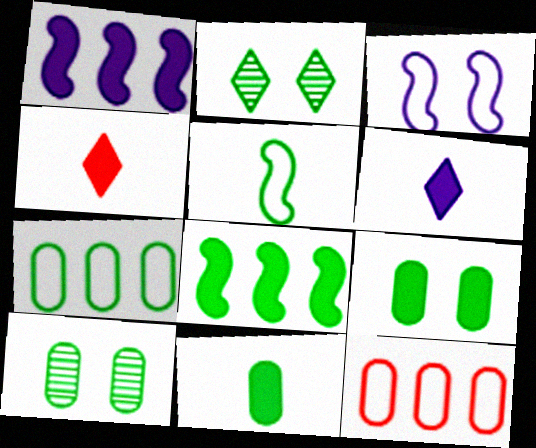[[1, 4, 9], 
[7, 10, 11]]